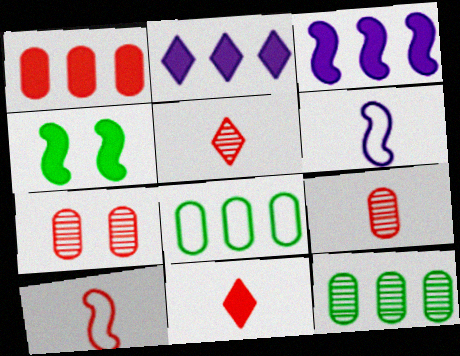[[9, 10, 11]]